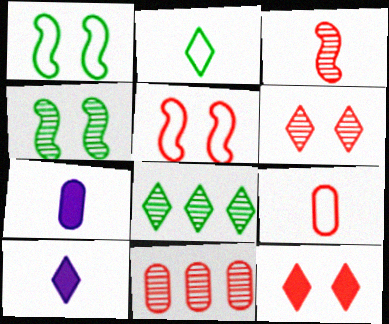[[1, 10, 11], 
[2, 3, 7], 
[3, 6, 11], 
[5, 7, 8]]